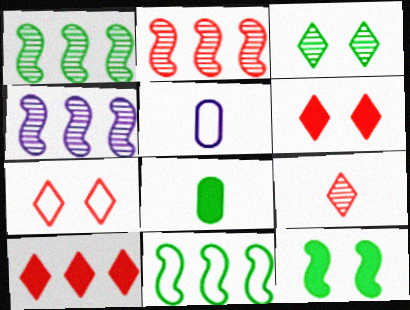[[1, 2, 4], 
[1, 5, 6], 
[3, 8, 11], 
[4, 7, 8], 
[5, 7, 11], 
[7, 9, 10]]